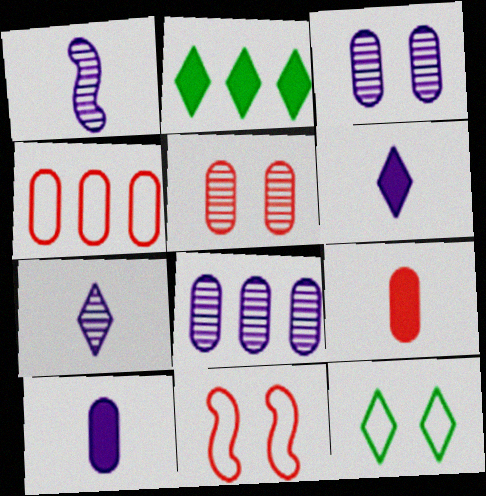[[4, 5, 9]]